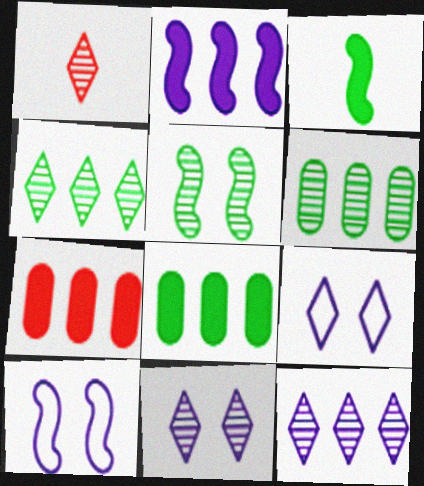[[1, 4, 11], 
[1, 8, 10]]